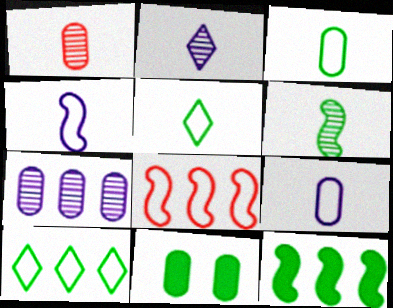[[1, 2, 6], 
[2, 8, 11], 
[6, 10, 11]]